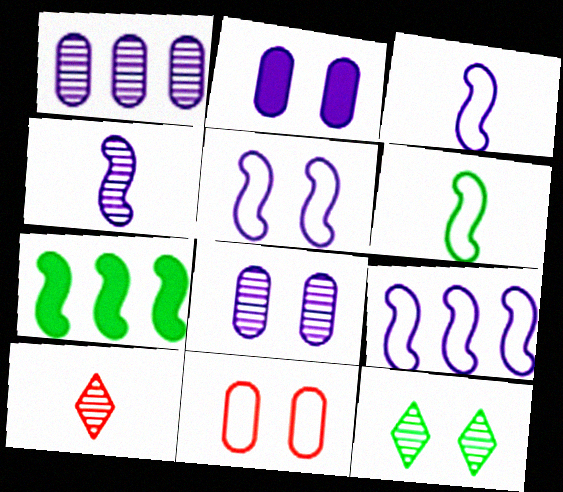[[3, 5, 9]]